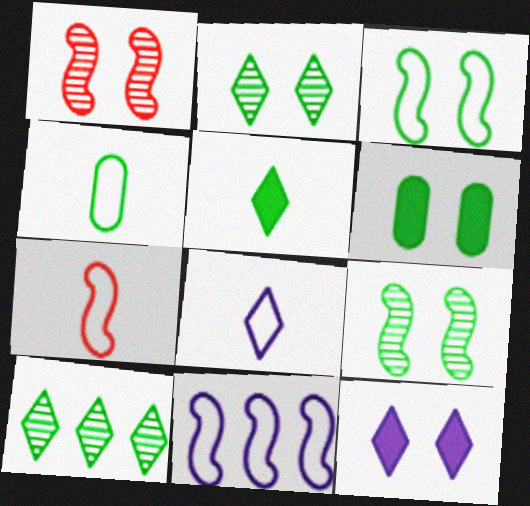[[2, 3, 6], 
[3, 7, 11], 
[4, 7, 8]]